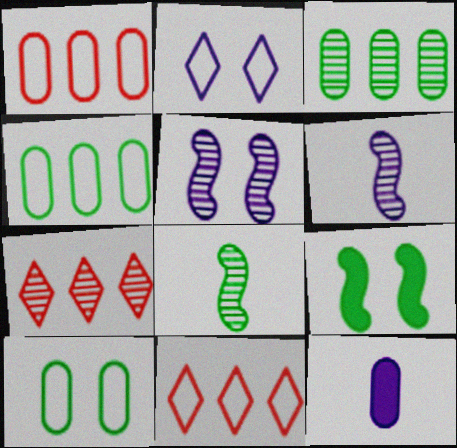[]